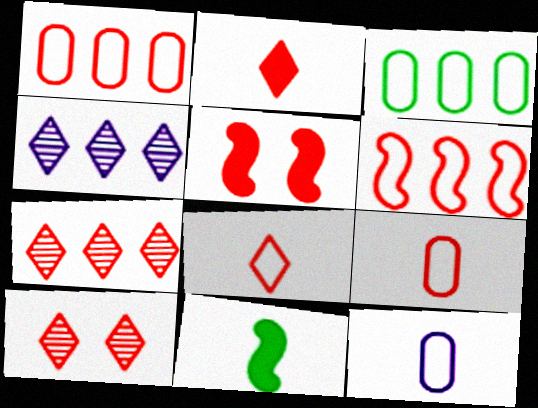[[5, 7, 9]]